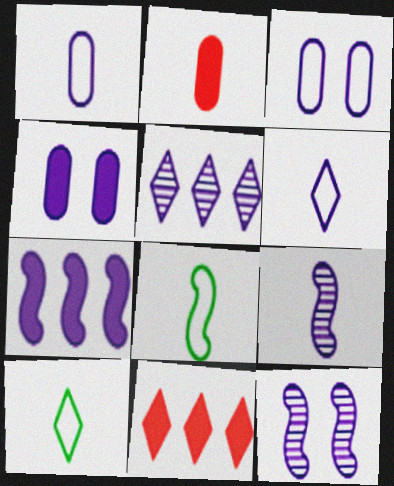[[2, 9, 10]]